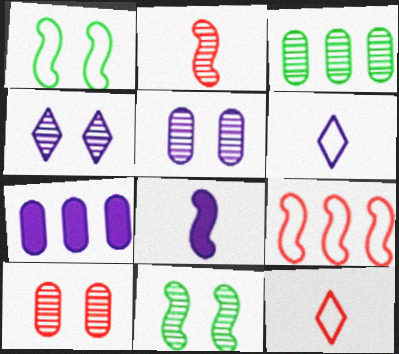[[2, 3, 4], 
[4, 10, 11], 
[7, 11, 12], 
[8, 9, 11]]